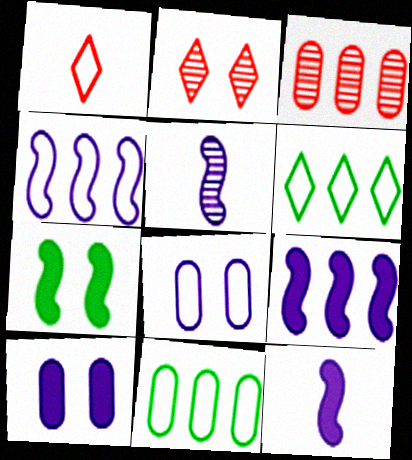[[2, 7, 8], 
[2, 11, 12], 
[3, 6, 9]]